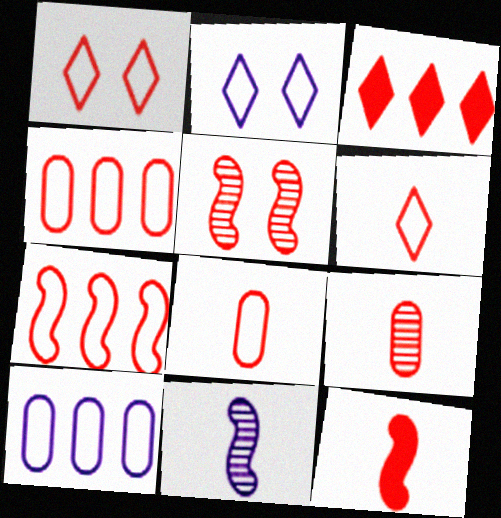[[1, 7, 8], 
[3, 5, 8], 
[5, 7, 12], 
[6, 9, 12]]